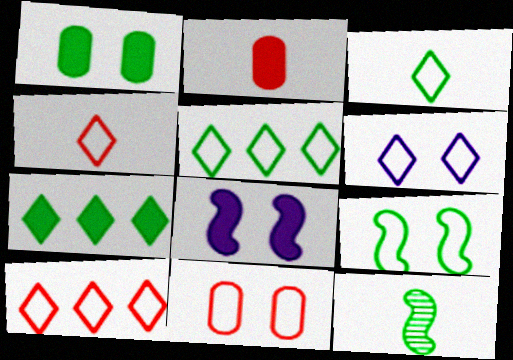[[1, 5, 12], 
[2, 7, 8], 
[3, 6, 10], 
[4, 5, 6], 
[6, 9, 11]]